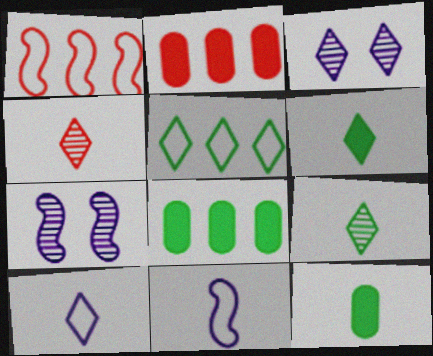[[1, 3, 12], 
[4, 6, 10], 
[4, 11, 12]]